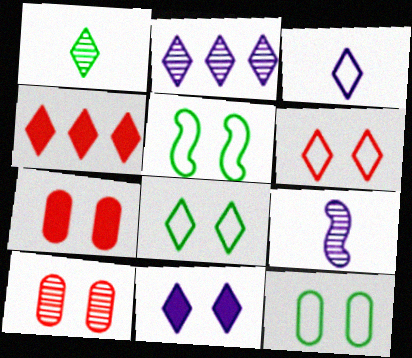[[2, 3, 11], 
[4, 9, 12], 
[5, 8, 12], 
[5, 10, 11]]